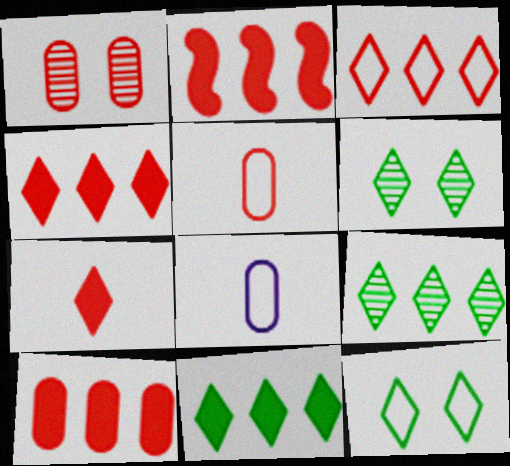[[1, 5, 10], 
[2, 4, 10], 
[2, 6, 8]]